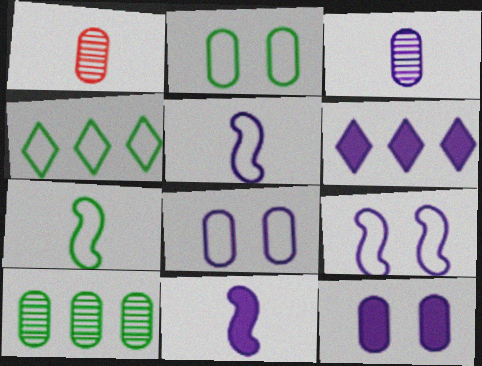[[2, 4, 7], 
[3, 6, 9], 
[6, 11, 12]]